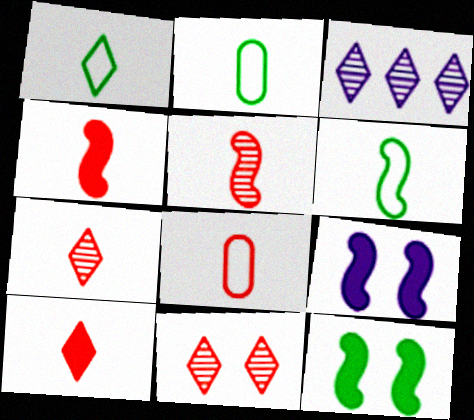[[1, 2, 6], 
[3, 8, 12], 
[4, 7, 8], 
[5, 8, 10]]